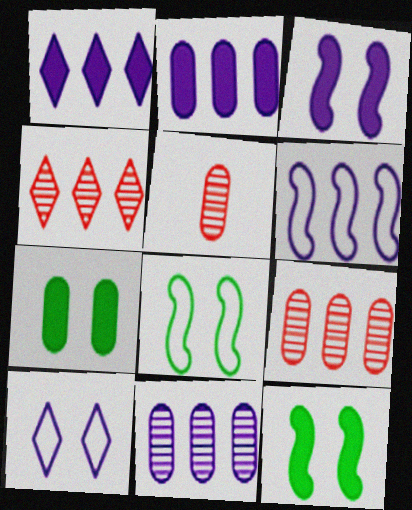[[1, 5, 8], 
[1, 6, 11]]